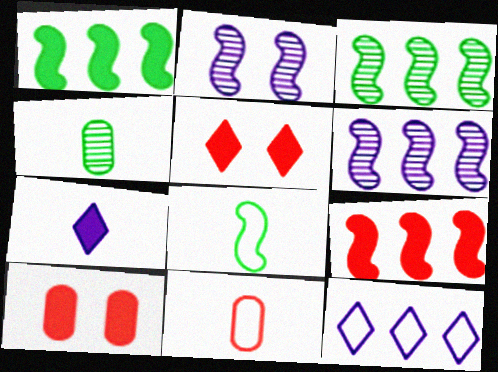[[1, 7, 10], 
[2, 8, 9]]